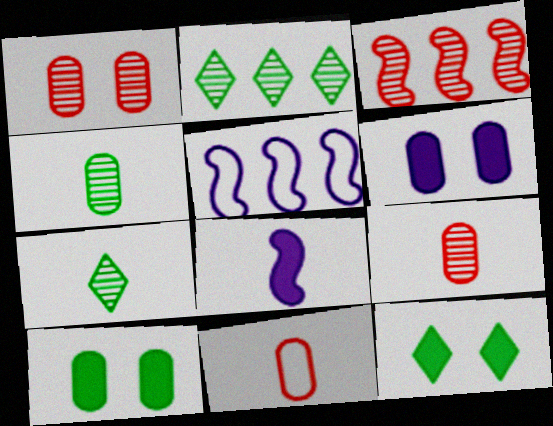[[5, 9, 12], 
[7, 8, 11]]